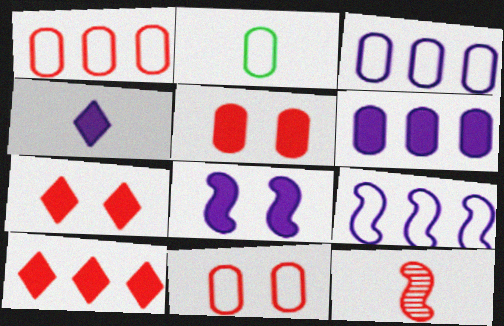[[1, 7, 12], 
[2, 3, 11], 
[2, 4, 12], 
[4, 6, 8], 
[10, 11, 12]]